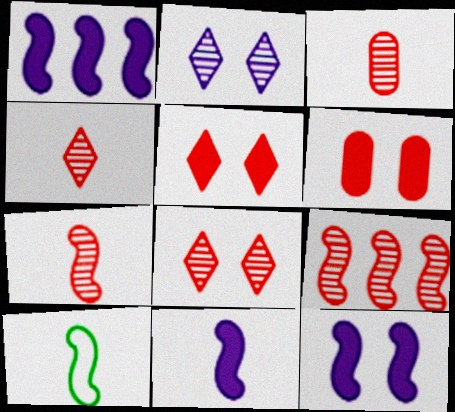[[1, 11, 12], 
[3, 4, 7], 
[3, 8, 9], 
[7, 10, 11], 
[9, 10, 12]]